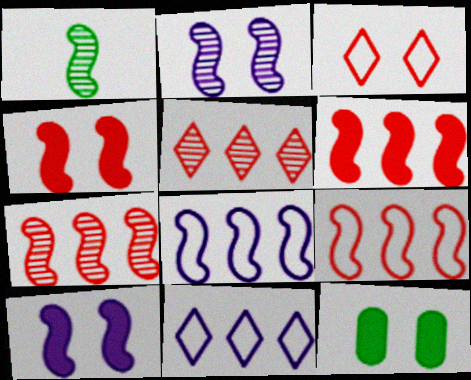[[1, 2, 7], 
[1, 4, 8], 
[1, 9, 10], 
[2, 3, 12], 
[6, 7, 9]]